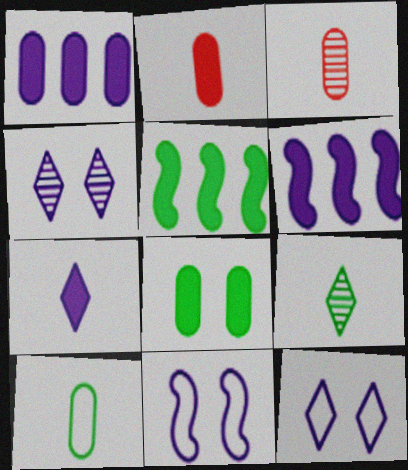[[1, 2, 8], 
[3, 5, 12]]